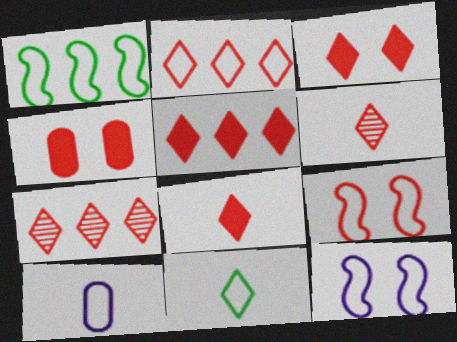[[2, 3, 6], 
[2, 5, 7], 
[3, 5, 8]]